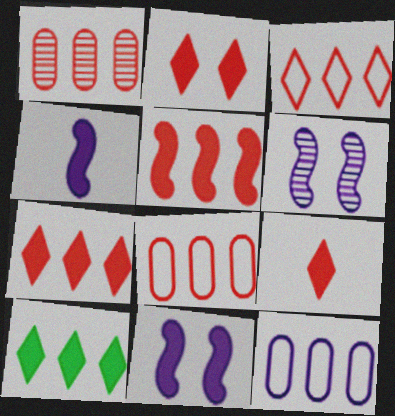[[1, 3, 5], 
[2, 7, 9]]